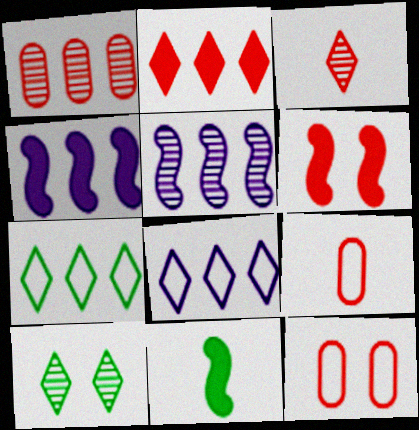[[1, 4, 7], 
[4, 6, 11], 
[4, 9, 10]]